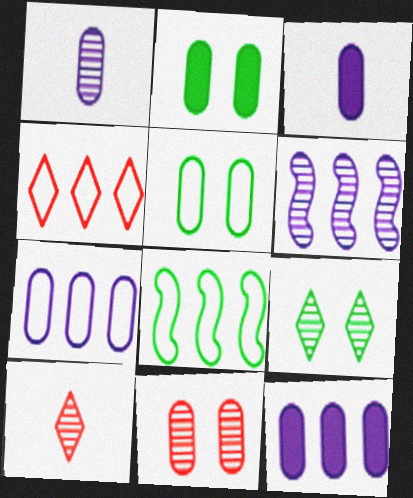[[4, 7, 8]]